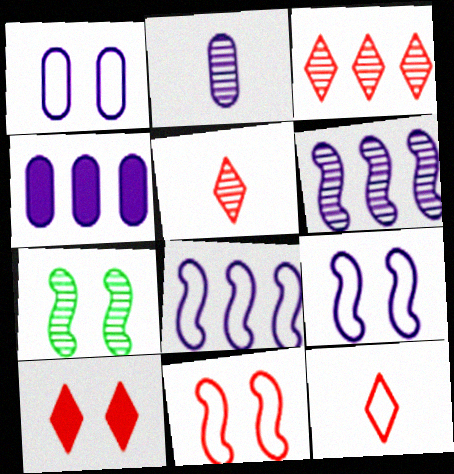[[1, 2, 4], 
[1, 7, 10], 
[2, 3, 7], 
[3, 10, 12], 
[4, 7, 12]]